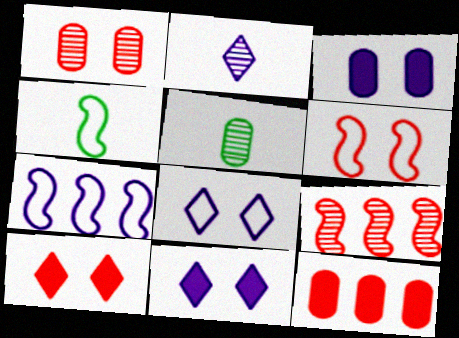[[1, 6, 10], 
[2, 3, 7], 
[4, 6, 7], 
[5, 7, 10]]